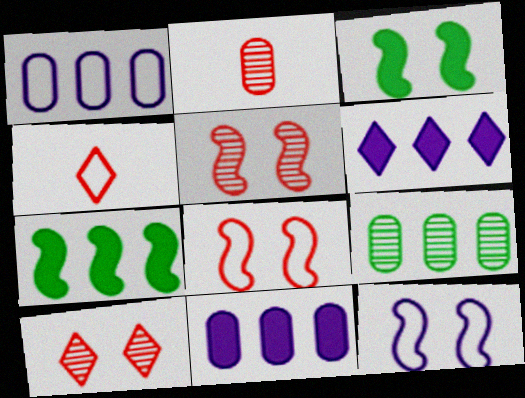[[3, 5, 12]]